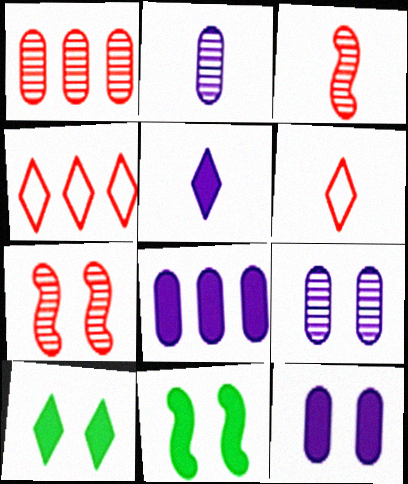[[2, 4, 11]]